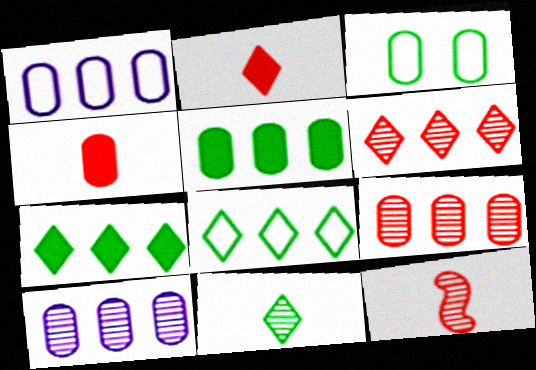[[1, 5, 9], 
[3, 4, 10]]